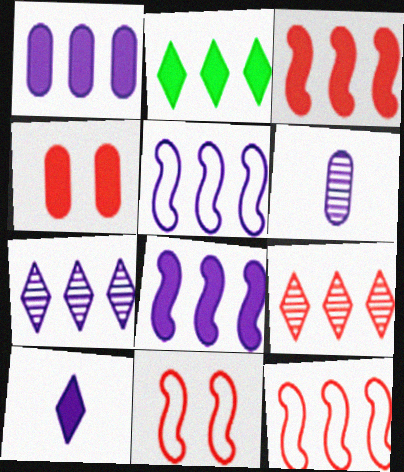[[1, 2, 3], 
[1, 5, 7], 
[2, 6, 11]]